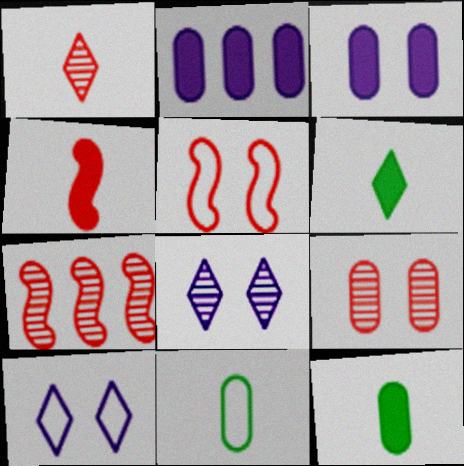[[1, 7, 9], 
[2, 9, 11], 
[4, 5, 7], 
[7, 10, 12]]